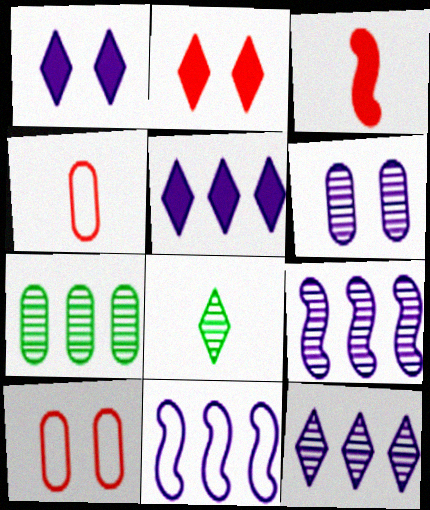[]